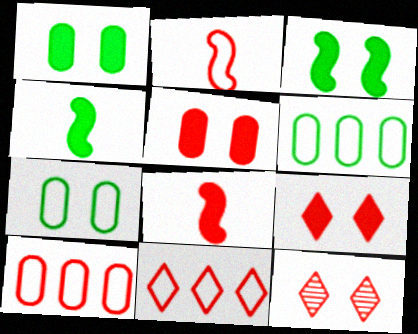[[8, 10, 12]]